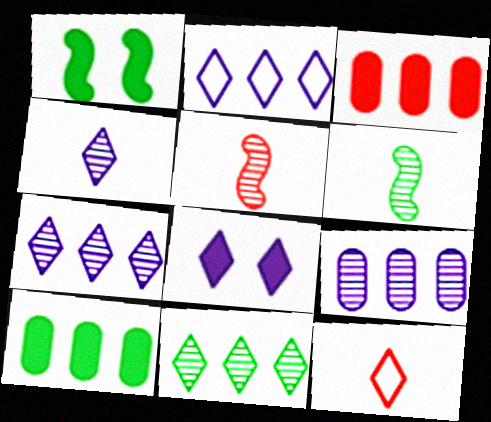[[1, 9, 12], 
[2, 4, 8], 
[8, 11, 12]]